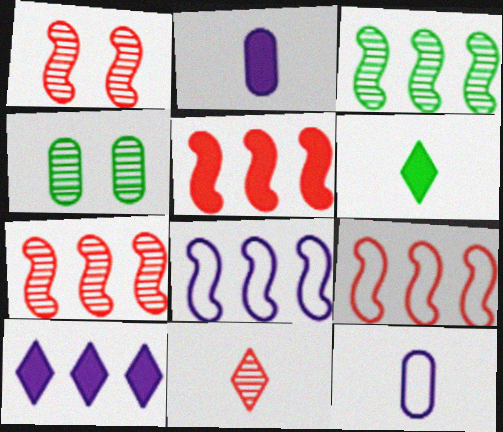[[3, 5, 8], 
[5, 7, 9]]